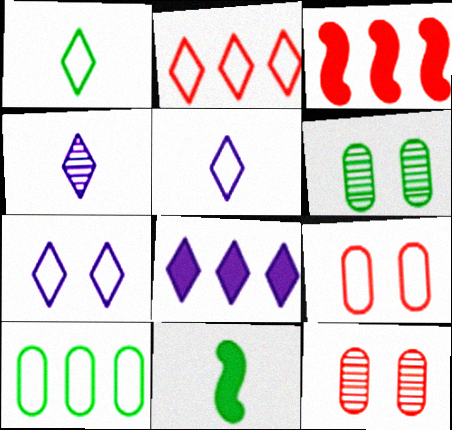[[1, 2, 7], 
[3, 5, 6], 
[4, 7, 8]]